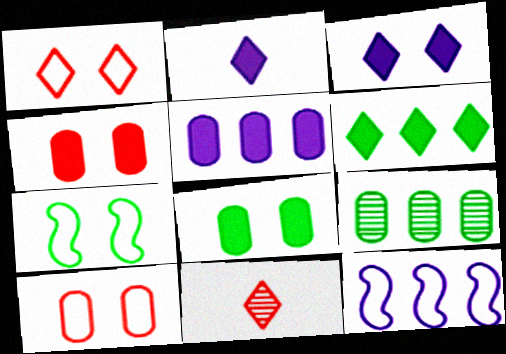[[5, 7, 11], 
[8, 11, 12]]